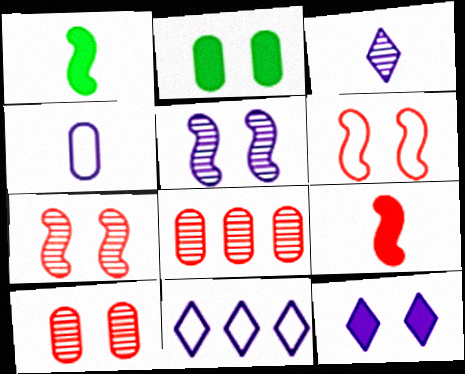[[1, 10, 11], 
[2, 4, 8], 
[3, 11, 12]]